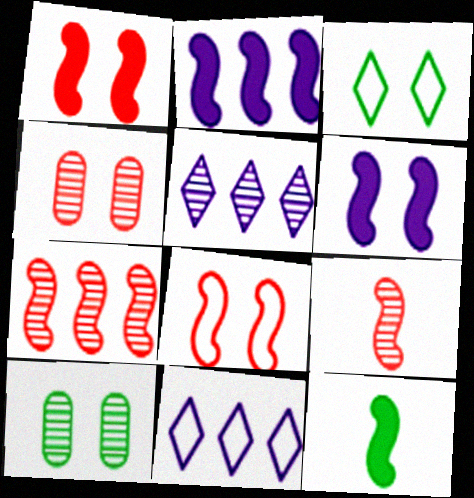[[1, 2, 12], 
[3, 4, 6], 
[4, 11, 12], 
[5, 9, 10]]